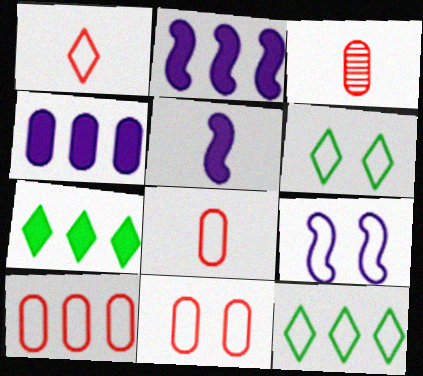[[2, 3, 6], 
[3, 7, 9], 
[6, 9, 11], 
[8, 9, 12], 
[8, 10, 11]]